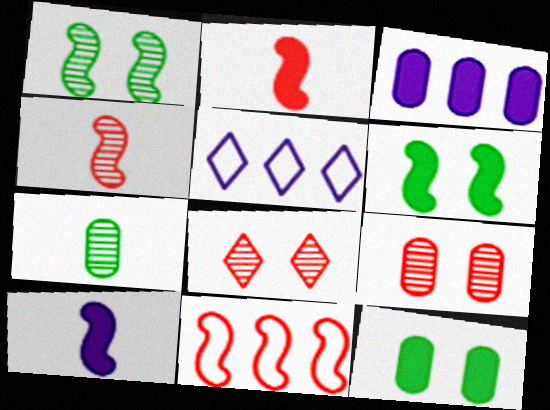[[1, 10, 11], 
[4, 5, 12]]